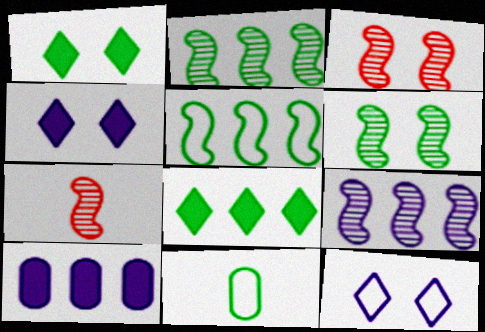[[1, 2, 11], 
[6, 7, 9], 
[6, 8, 11]]